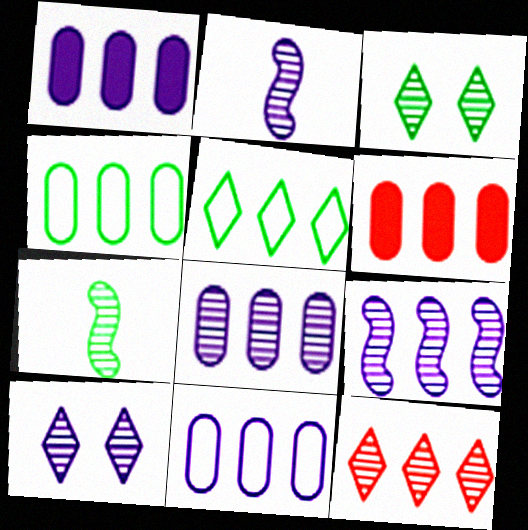[[1, 8, 11], 
[2, 8, 10], 
[4, 6, 8], 
[5, 6, 9]]